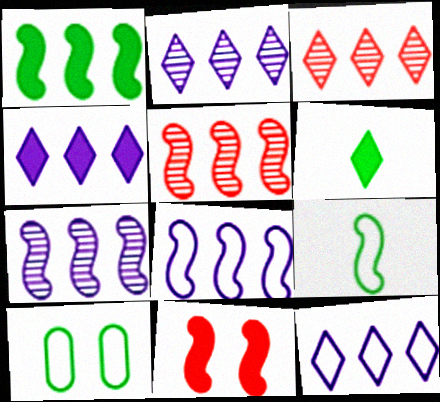[[1, 5, 8], 
[2, 4, 12], 
[7, 9, 11]]